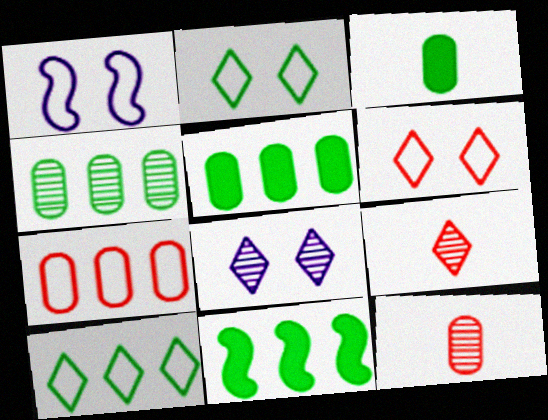[[1, 5, 9], 
[4, 10, 11]]